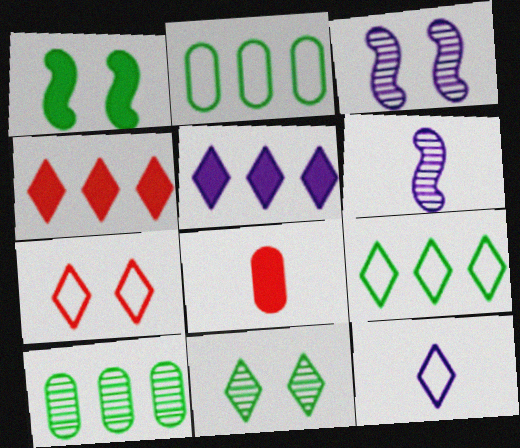[[1, 5, 8], 
[3, 8, 9], 
[4, 11, 12], 
[7, 9, 12]]